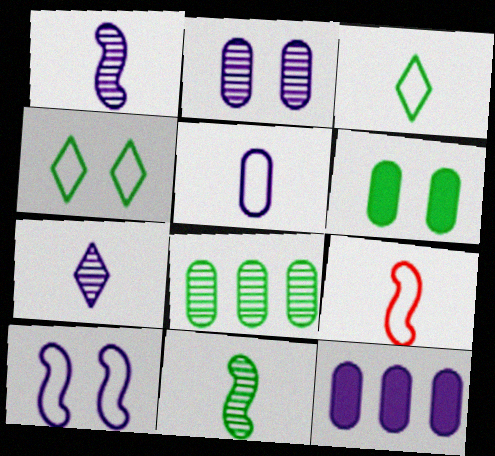[[2, 5, 12], 
[3, 5, 9], 
[7, 10, 12]]